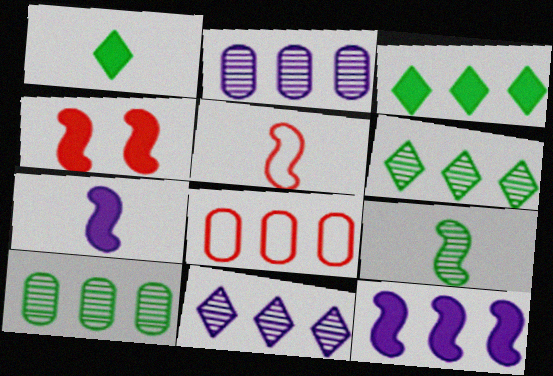[[5, 7, 9], 
[6, 8, 12]]